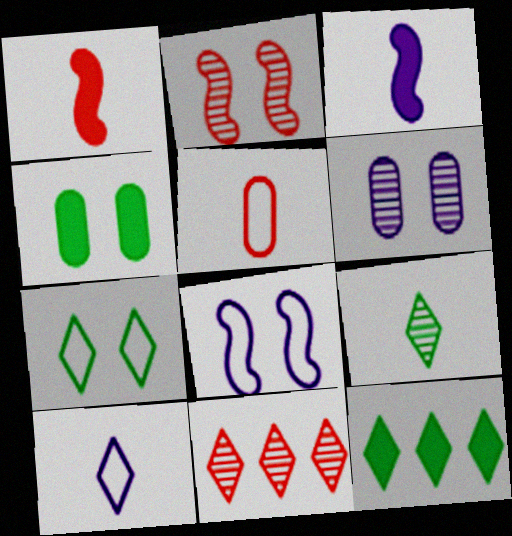[[3, 5, 9], 
[7, 9, 12]]